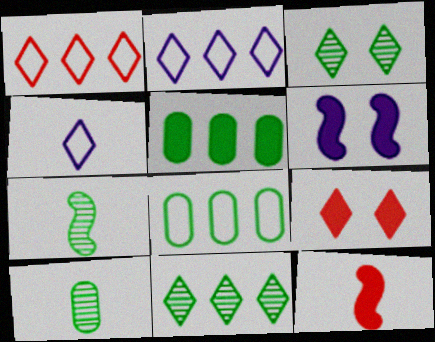[[1, 6, 10], 
[4, 9, 11], 
[4, 10, 12]]